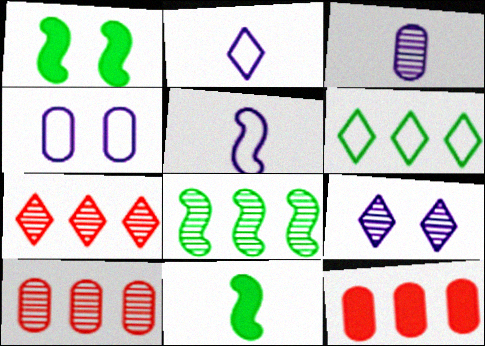[[1, 2, 10], 
[4, 7, 11]]